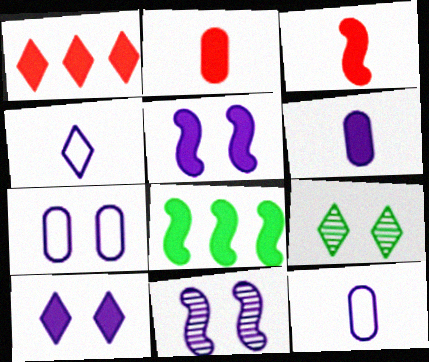[[1, 4, 9], 
[2, 8, 10], 
[3, 5, 8], 
[7, 10, 11]]